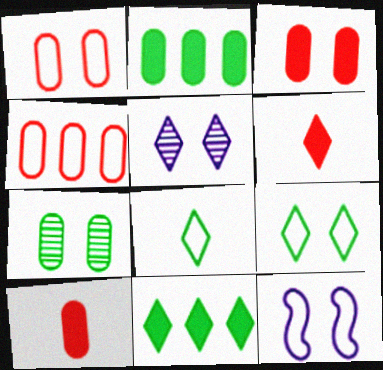[[1, 9, 12], 
[4, 8, 12]]